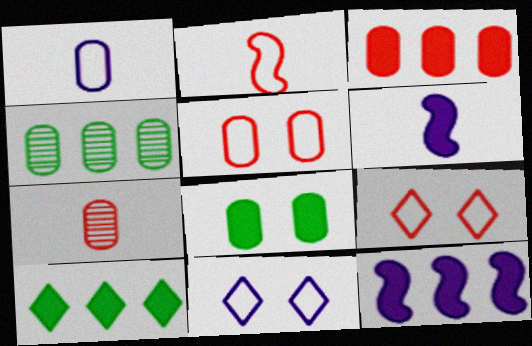[[3, 5, 7], 
[3, 10, 12], 
[4, 6, 9]]